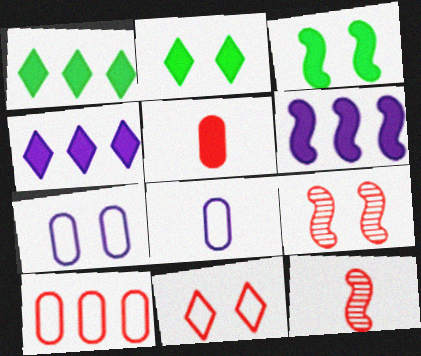[[1, 7, 12], 
[1, 8, 9], 
[2, 5, 6], 
[2, 7, 9], 
[3, 4, 5]]